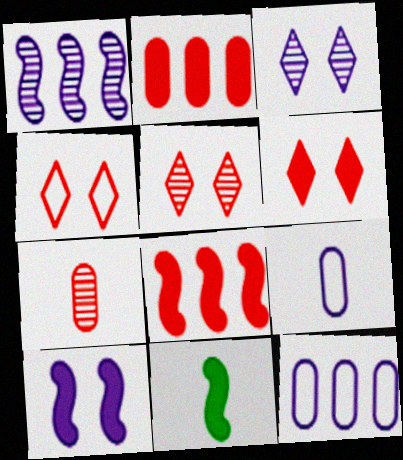[[4, 5, 6], 
[4, 7, 8], 
[5, 11, 12], 
[8, 10, 11]]